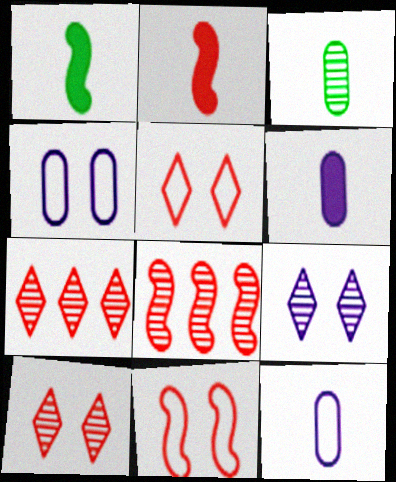[[1, 4, 7], 
[2, 8, 11], 
[3, 8, 9]]